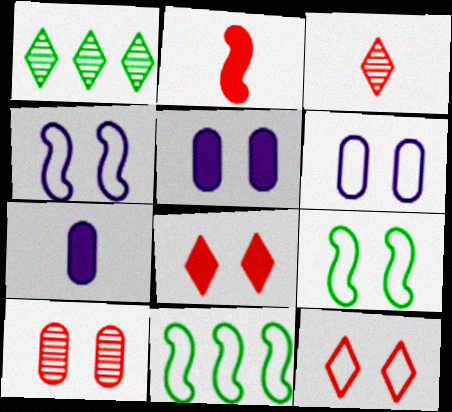[[1, 2, 6], 
[3, 5, 11], 
[6, 9, 12]]